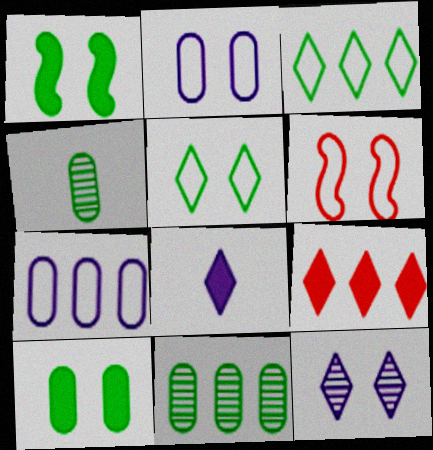[[1, 3, 4], 
[2, 5, 6], 
[6, 8, 11], 
[6, 10, 12]]